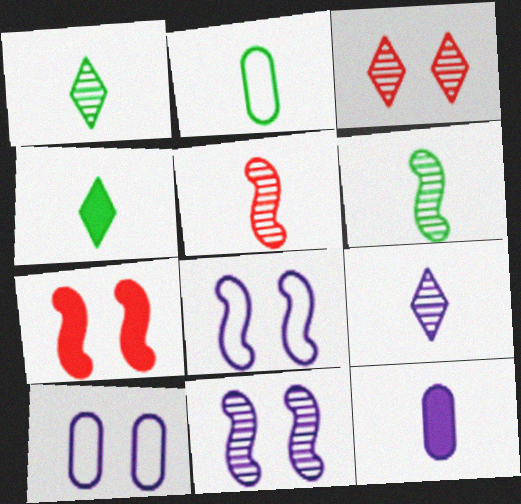[[2, 4, 6]]